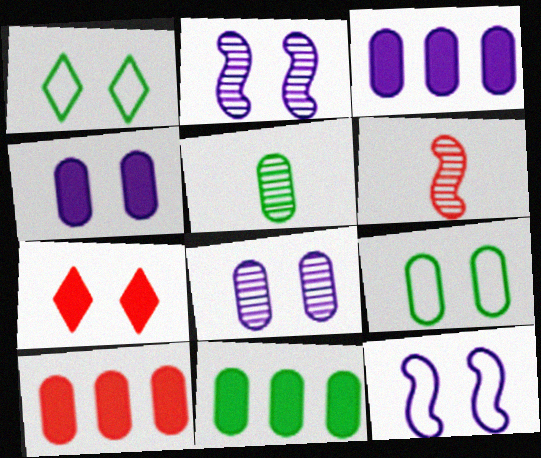[[1, 3, 6], 
[2, 7, 9], 
[3, 10, 11], 
[5, 9, 11]]